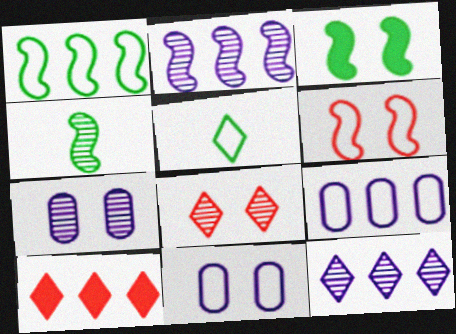[[1, 3, 4], 
[3, 8, 11], 
[4, 10, 11], 
[5, 6, 9]]